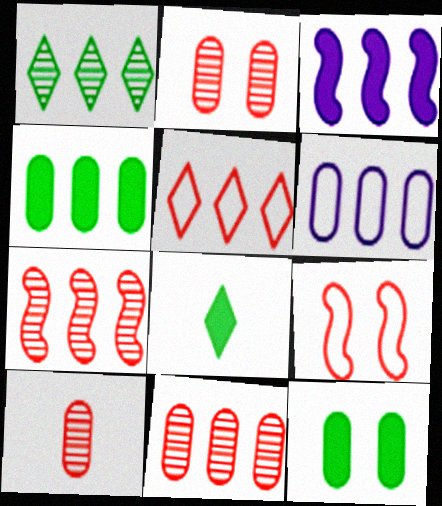[[2, 10, 11], 
[4, 6, 11], 
[6, 10, 12]]